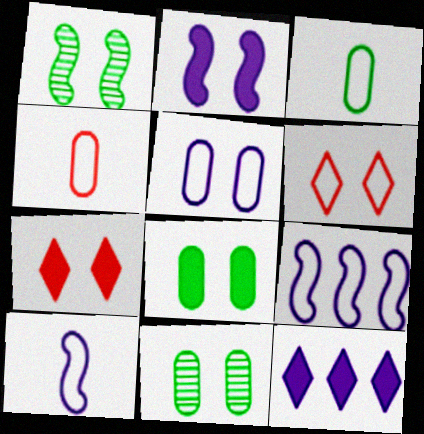[[1, 4, 12], 
[1, 5, 7], 
[2, 6, 11], 
[2, 7, 8], 
[3, 6, 9]]